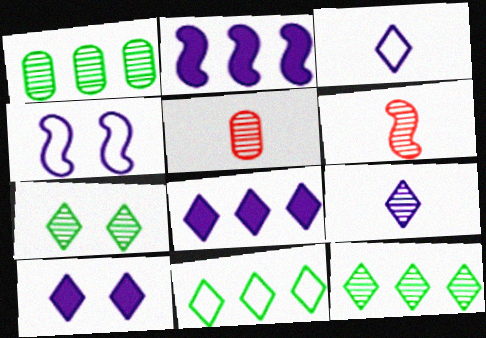[]